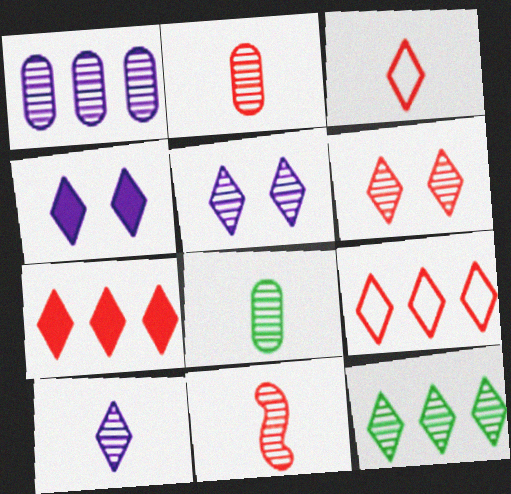[[3, 4, 12], 
[3, 6, 7], 
[6, 10, 12], 
[8, 10, 11]]